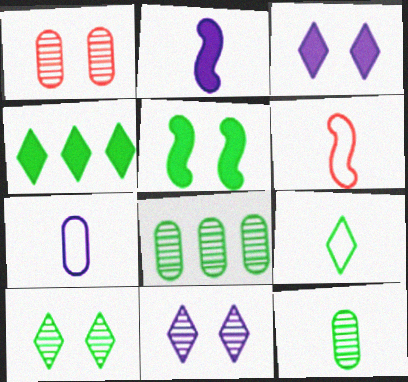[[3, 6, 8], 
[4, 9, 10], 
[5, 8, 9], 
[6, 7, 9]]